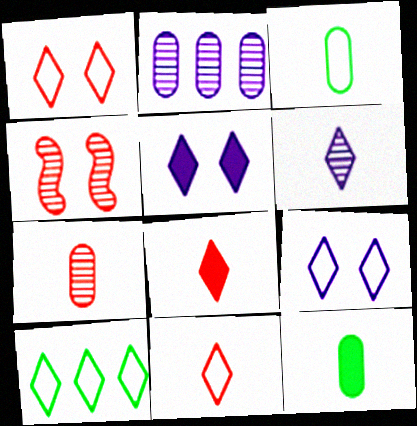[[9, 10, 11]]